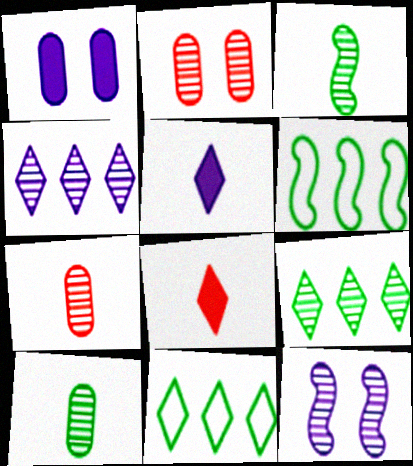[[2, 3, 4], 
[2, 5, 6], 
[7, 9, 12]]